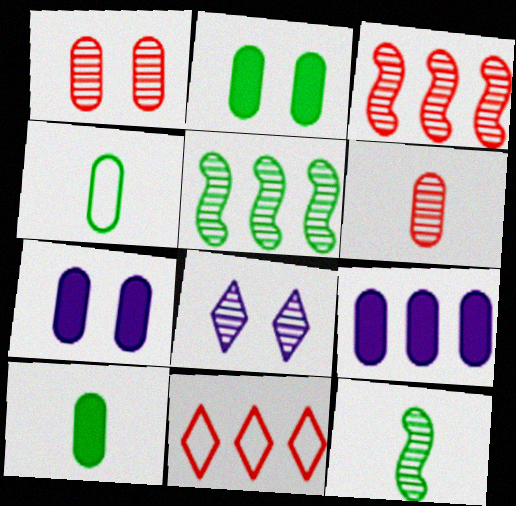[[1, 4, 9], 
[5, 6, 8], 
[5, 9, 11], 
[7, 11, 12]]